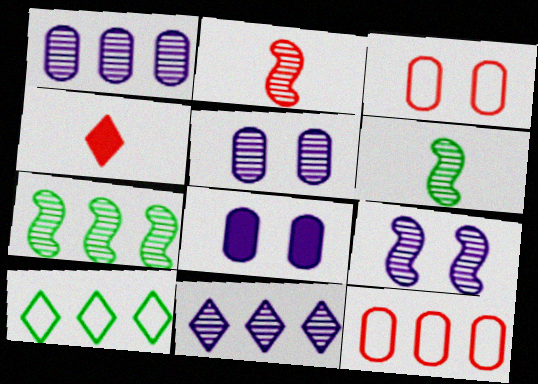[[2, 7, 9], 
[2, 8, 10]]